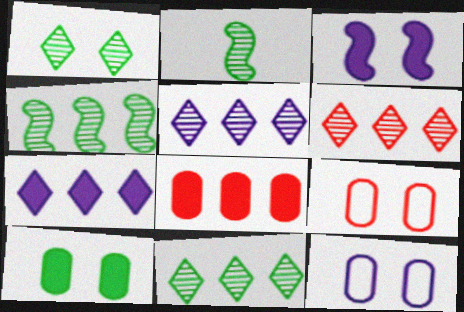[[1, 3, 9], 
[2, 7, 9], 
[5, 6, 11]]